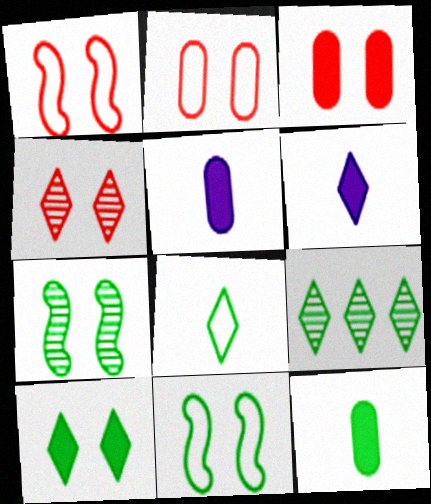[[1, 3, 4], 
[1, 5, 9], 
[8, 9, 10], 
[9, 11, 12]]